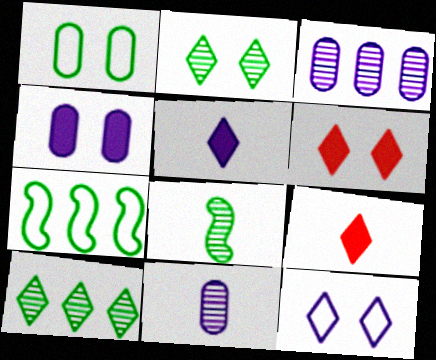[[2, 6, 12], 
[6, 7, 11], 
[9, 10, 12]]